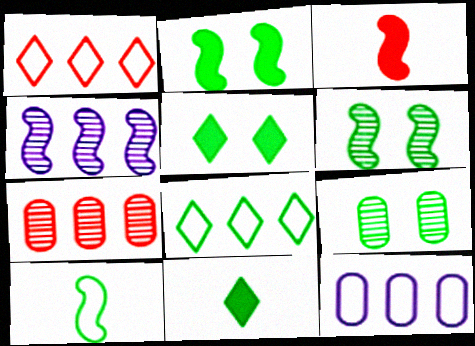[]